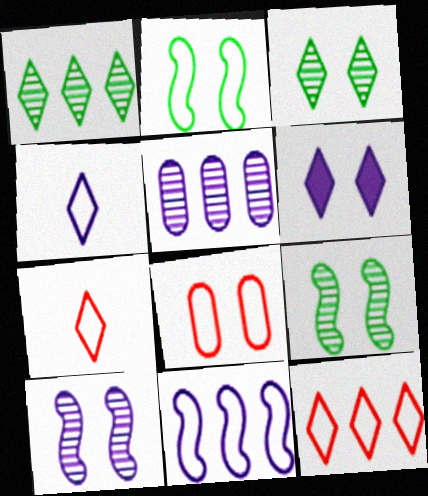[[1, 6, 7], 
[6, 8, 9]]